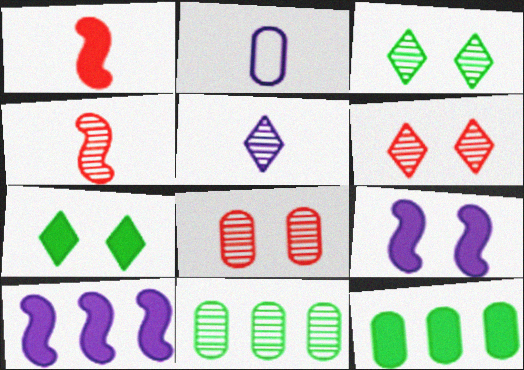[[2, 8, 12]]